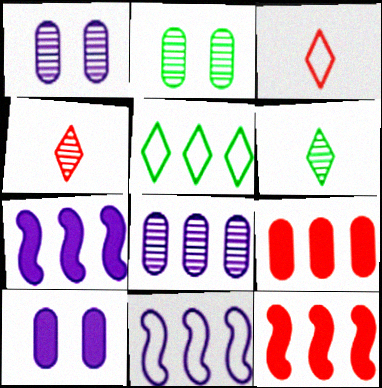[[2, 3, 7], 
[5, 8, 12]]